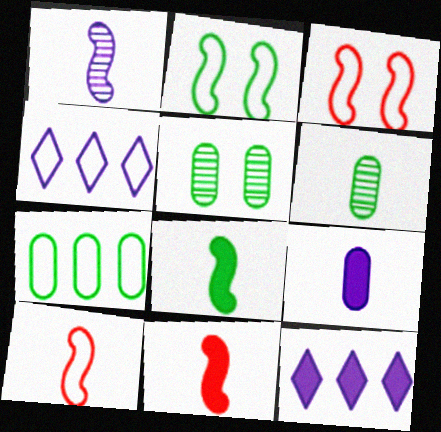[[1, 8, 10], 
[3, 6, 12], 
[4, 5, 11], 
[5, 10, 12]]